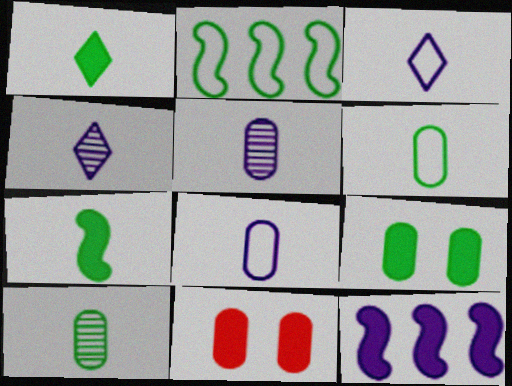[[1, 11, 12], 
[2, 4, 11]]